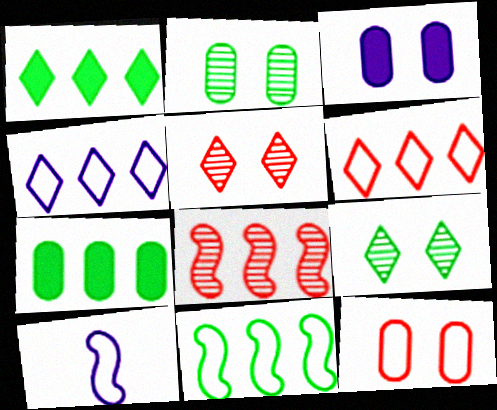[[2, 3, 12], 
[4, 7, 8], 
[5, 7, 10]]